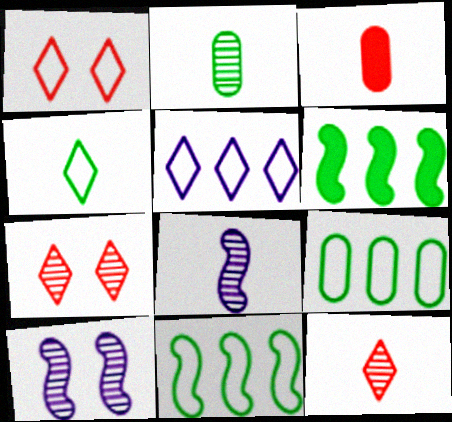[[1, 4, 5], 
[2, 8, 12], 
[3, 4, 8]]